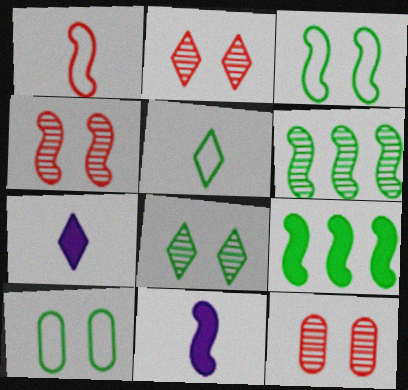[[2, 4, 12]]